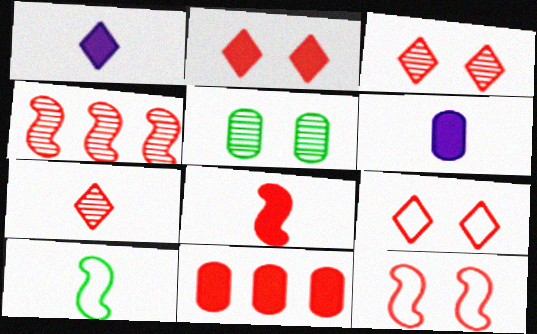[[2, 3, 9], 
[2, 8, 11], 
[4, 8, 12], 
[6, 7, 10], 
[7, 11, 12]]